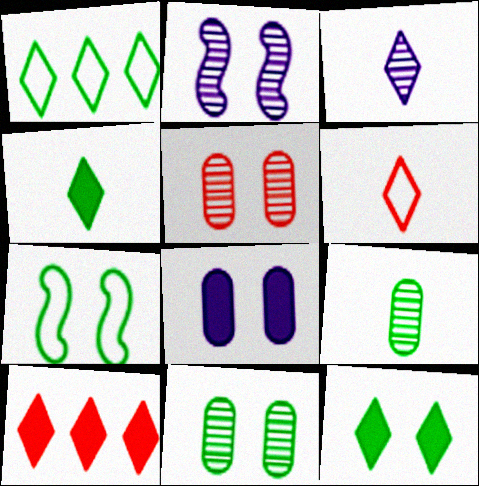[[3, 4, 6], 
[7, 11, 12]]